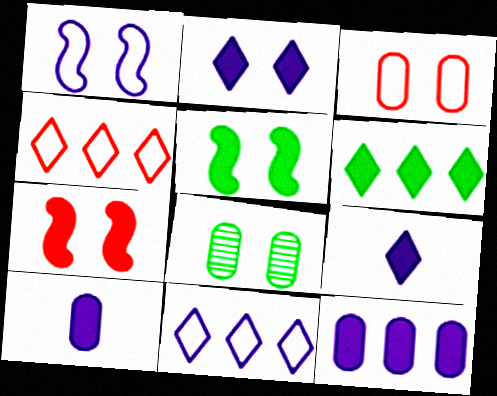[[6, 7, 10]]